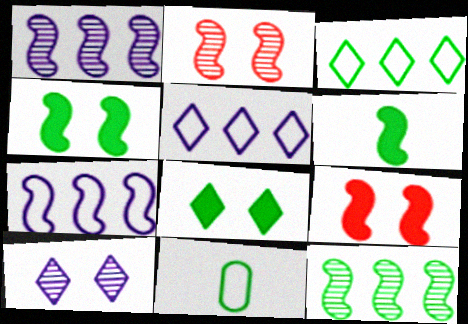[[2, 6, 7], 
[8, 11, 12]]